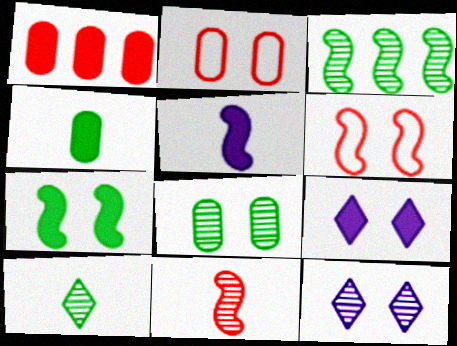[[2, 7, 12], 
[3, 5, 6], 
[3, 8, 10], 
[6, 8, 9]]